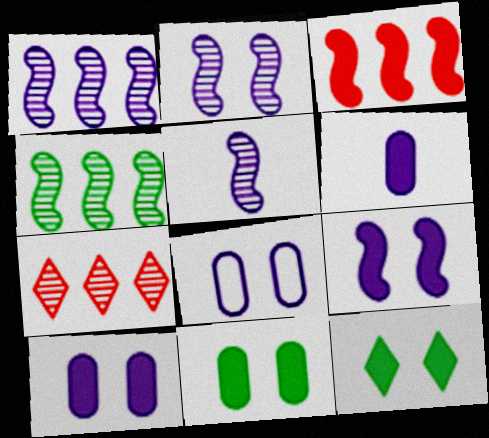[[1, 2, 5], 
[3, 6, 12]]